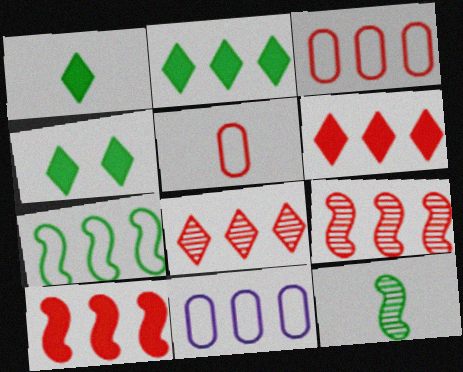[[1, 2, 4], 
[2, 9, 11], 
[3, 6, 9], 
[3, 8, 10]]